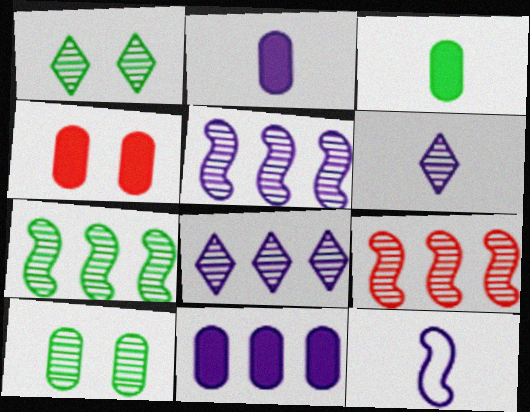[[2, 6, 12], 
[3, 4, 11], 
[5, 7, 9], 
[6, 9, 10]]